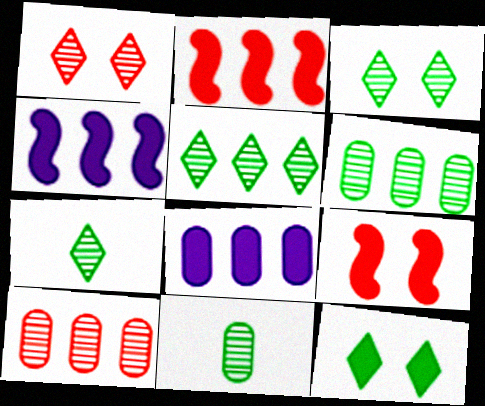[[3, 5, 7]]